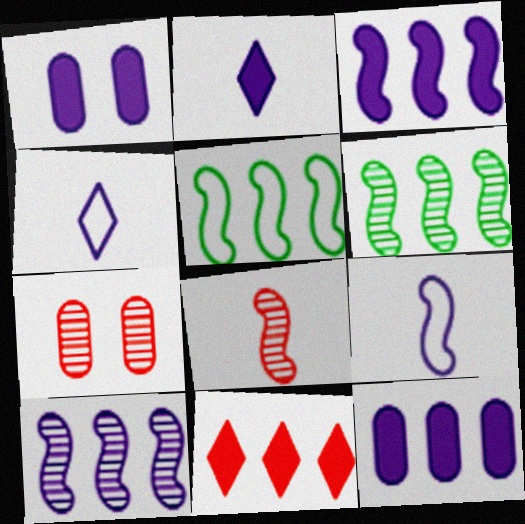[[1, 2, 3], 
[1, 4, 10], 
[2, 5, 7]]